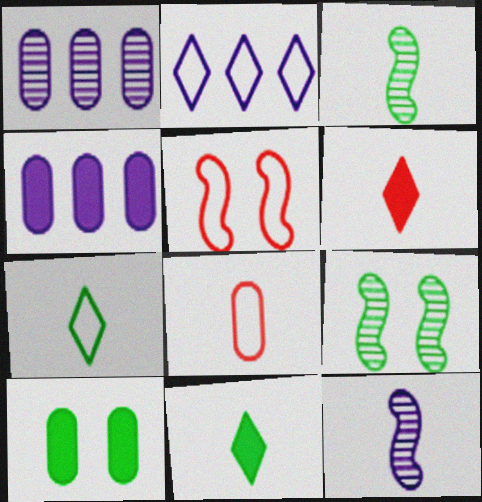[[1, 5, 11], 
[1, 8, 10], 
[8, 11, 12]]